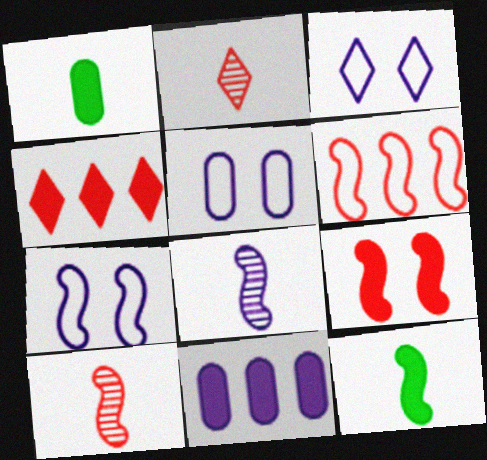[[3, 5, 7], 
[3, 8, 11], 
[6, 9, 10]]